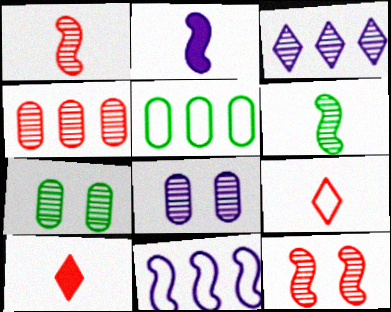[[1, 3, 7], 
[7, 10, 11]]